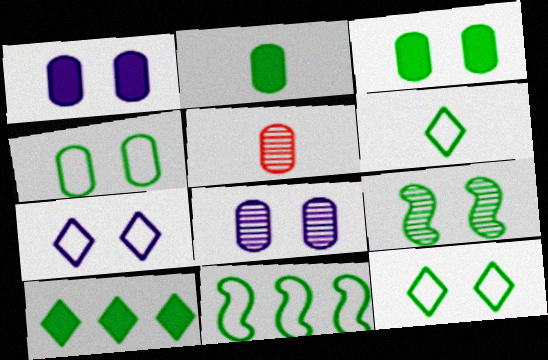[[3, 9, 12], 
[4, 6, 11]]